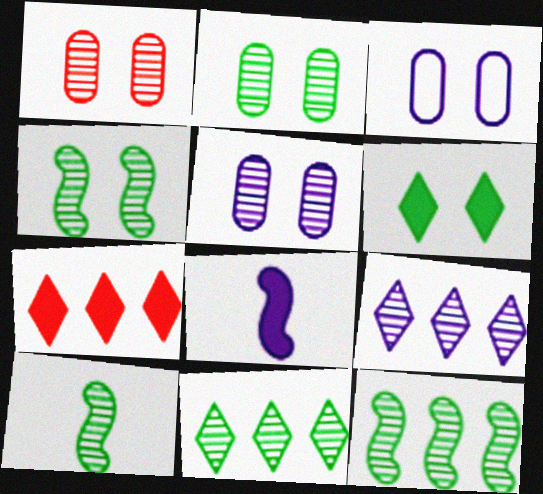[[1, 2, 5], 
[1, 9, 10], 
[2, 10, 11], 
[3, 7, 10], 
[3, 8, 9], 
[4, 10, 12]]